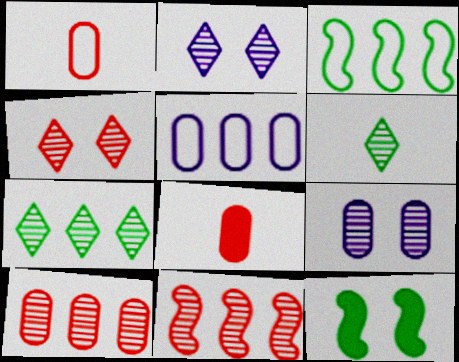[[2, 3, 8], 
[6, 9, 11]]